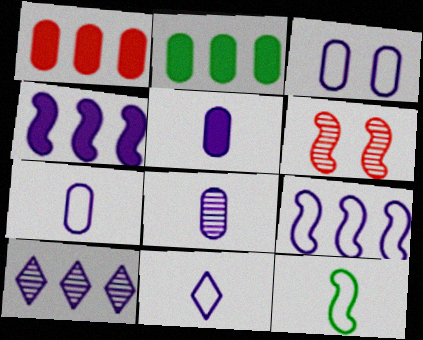[[2, 6, 11], 
[3, 9, 11], 
[4, 6, 12], 
[5, 7, 8]]